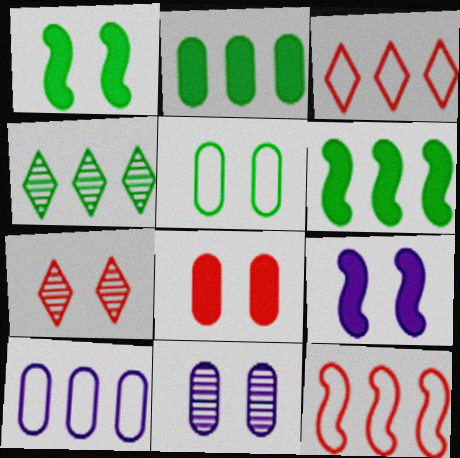[[5, 7, 9], 
[5, 8, 11]]